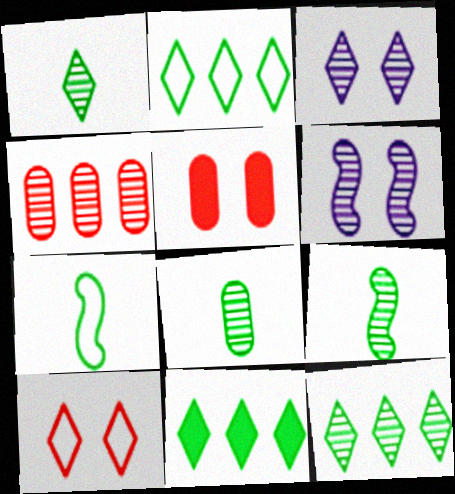[[1, 4, 6], 
[1, 8, 9], 
[2, 11, 12], 
[3, 4, 9]]